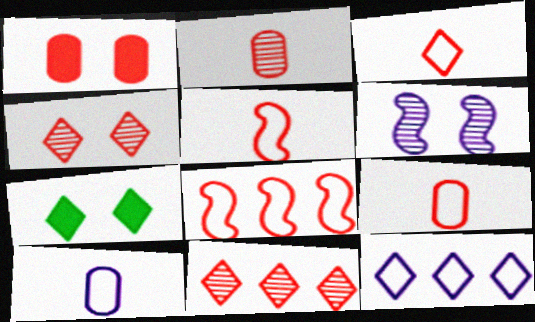[[1, 5, 11], 
[3, 5, 9]]